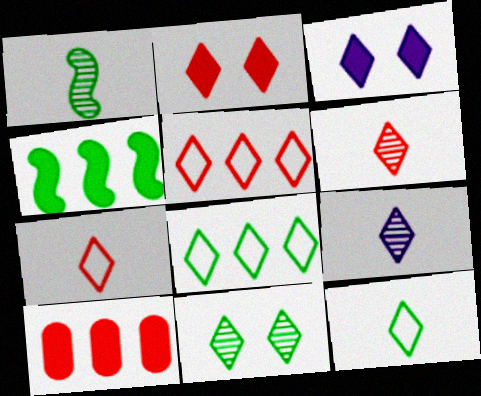[[2, 5, 6], 
[2, 8, 9], 
[3, 6, 8]]